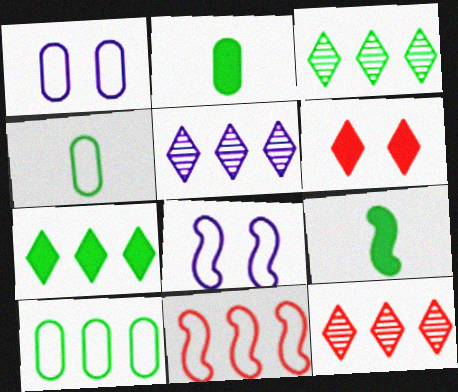[[1, 9, 12], 
[2, 8, 12], 
[3, 5, 12]]